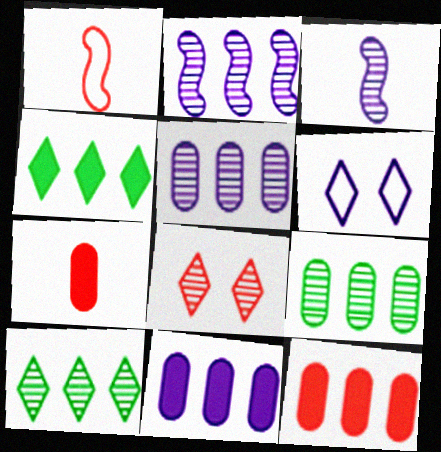[[1, 8, 12], 
[3, 6, 11], 
[3, 8, 9]]